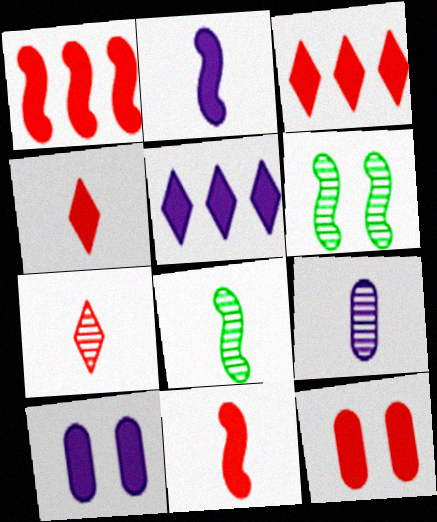[[1, 4, 12], 
[2, 5, 10], 
[3, 11, 12], 
[7, 8, 9]]